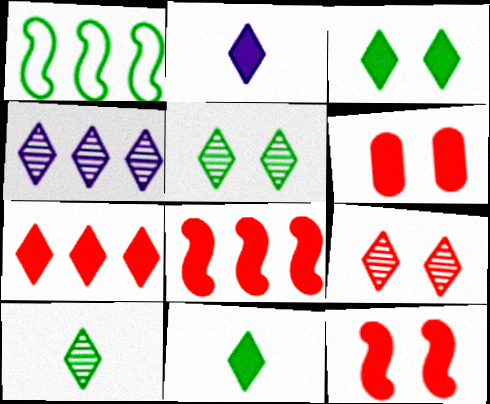[[2, 3, 7], 
[4, 9, 10]]